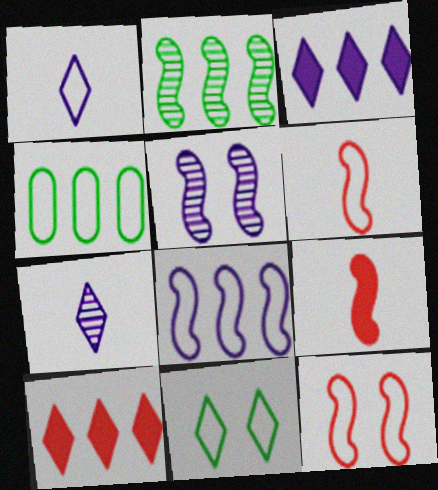[[1, 4, 12], 
[7, 10, 11]]